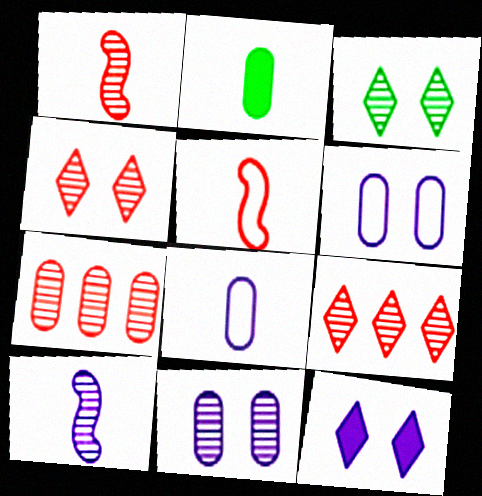[[1, 4, 7], 
[2, 6, 7], 
[3, 7, 10]]